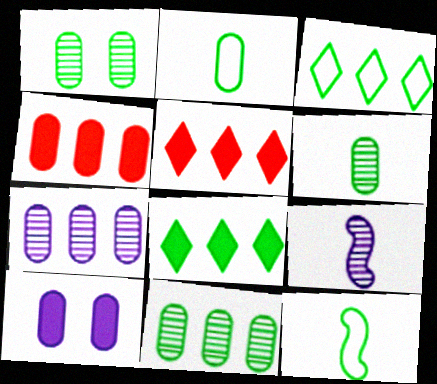[[1, 6, 11], 
[1, 8, 12]]